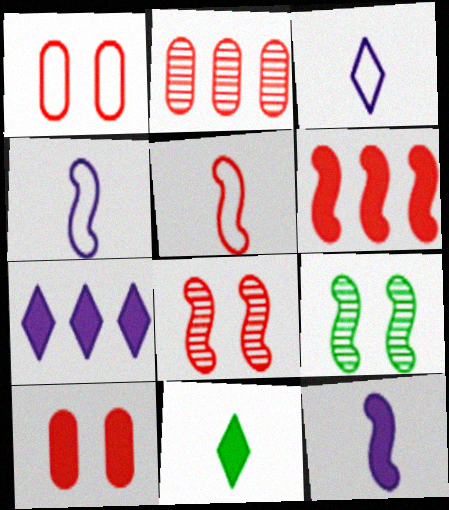[[4, 6, 9], 
[5, 6, 8]]